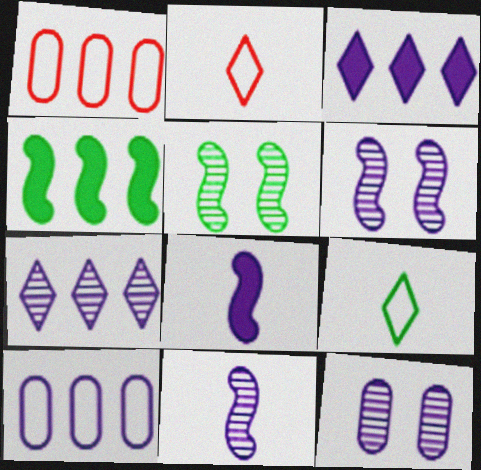[[1, 4, 7], 
[2, 4, 12], 
[7, 11, 12]]